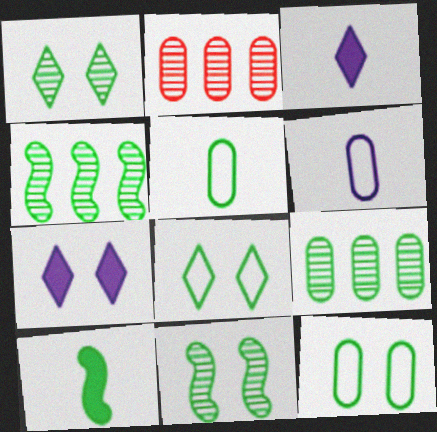[[8, 9, 10]]